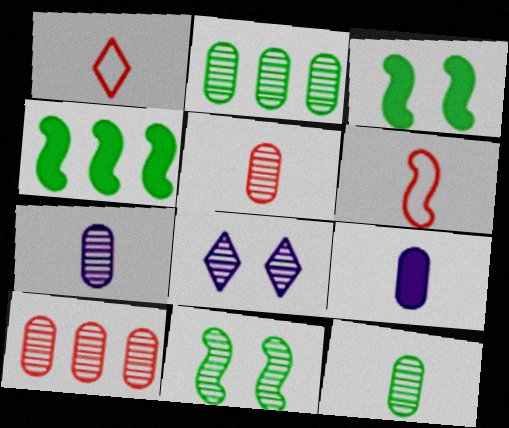[[5, 7, 12]]